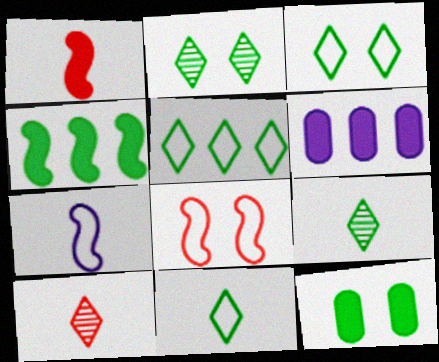[[3, 5, 11], 
[6, 8, 9]]